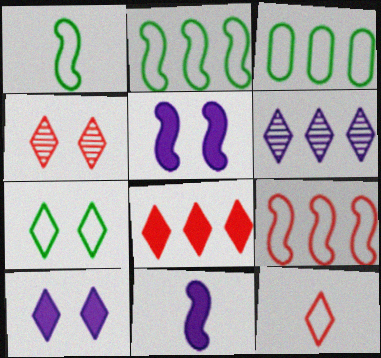[[1, 3, 7], 
[3, 4, 11], 
[4, 7, 10], 
[4, 8, 12]]